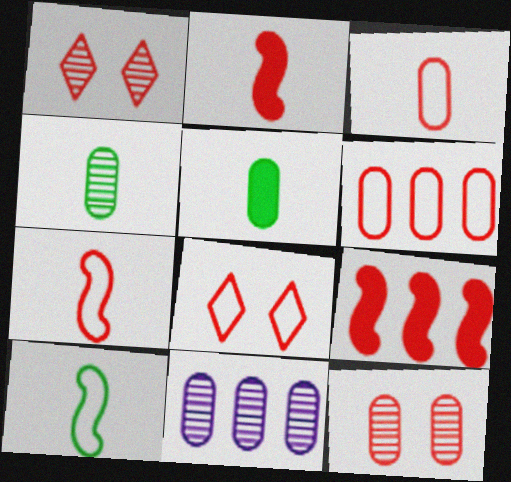[[1, 2, 6], 
[1, 3, 9], 
[4, 11, 12], 
[6, 7, 8]]